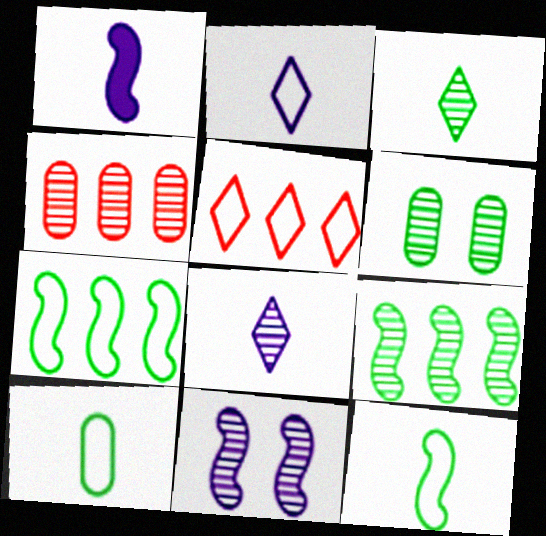[[1, 5, 6], 
[3, 4, 11], 
[3, 6, 9]]